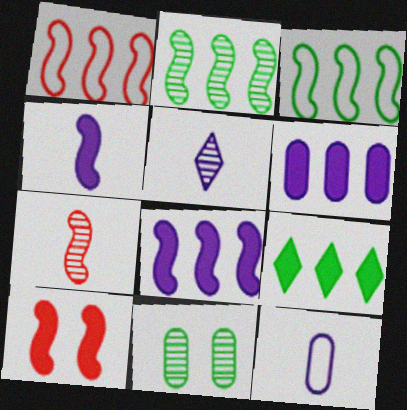[[1, 2, 8], 
[1, 7, 10], 
[4, 5, 12]]